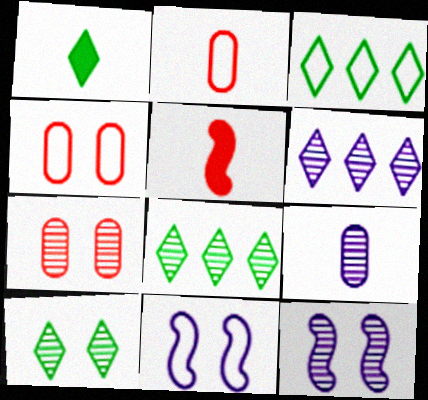[[1, 3, 10], 
[2, 3, 11], 
[6, 9, 12], 
[7, 10, 12]]